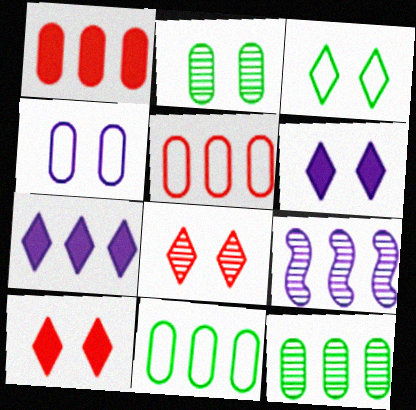[[3, 6, 8]]